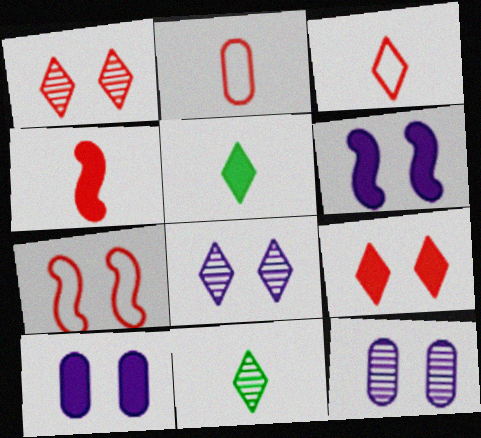[]